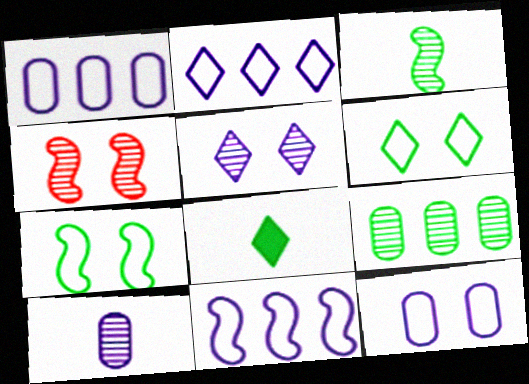[[1, 2, 11], 
[1, 4, 8], 
[7, 8, 9]]